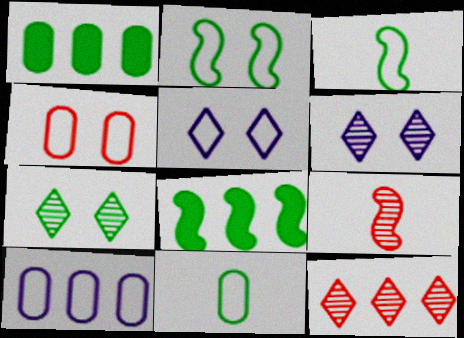[[1, 3, 7], 
[1, 5, 9], 
[2, 4, 5], 
[4, 10, 11], 
[7, 8, 11], 
[8, 10, 12]]